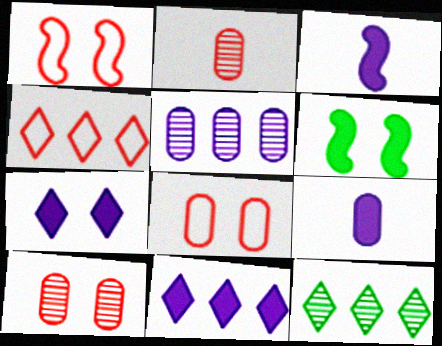[[1, 9, 12], 
[3, 8, 12], 
[4, 11, 12]]